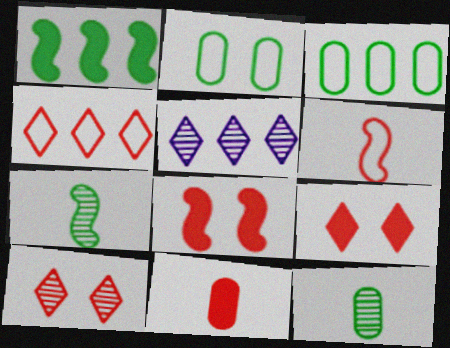[]